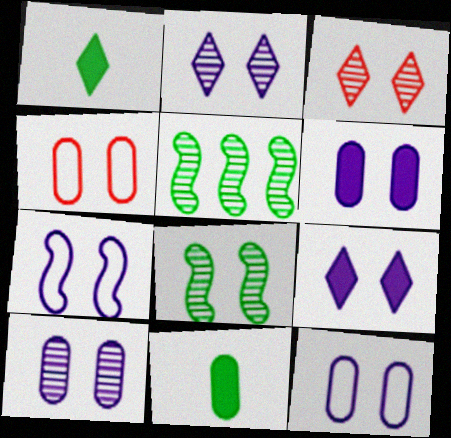[[2, 6, 7], 
[3, 8, 10], 
[4, 8, 9], 
[6, 10, 12], 
[7, 9, 10]]